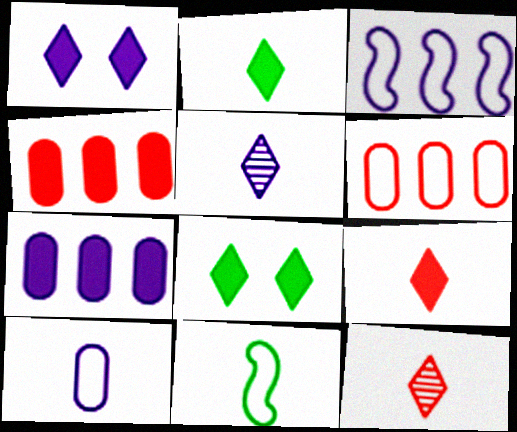[]